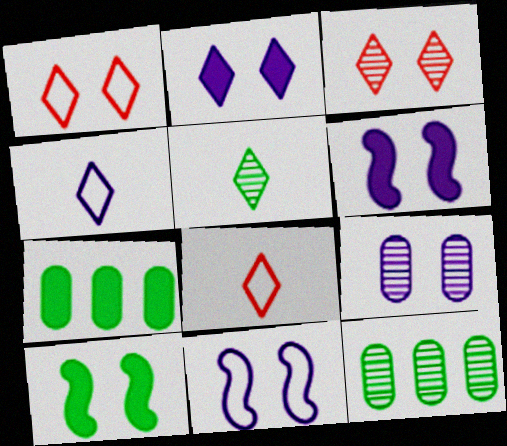[[1, 9, 10], 
[2, 9, 11], 
[6, 8, 12]]